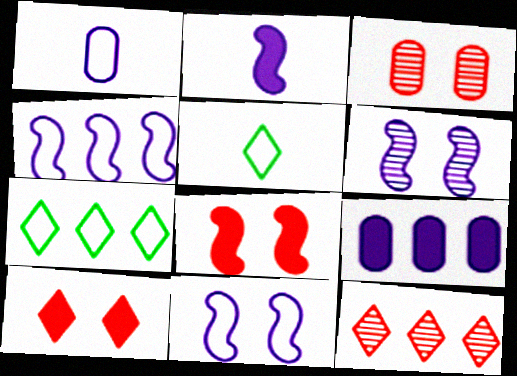[[2, 3, 7], 
[2, 4, 6]]